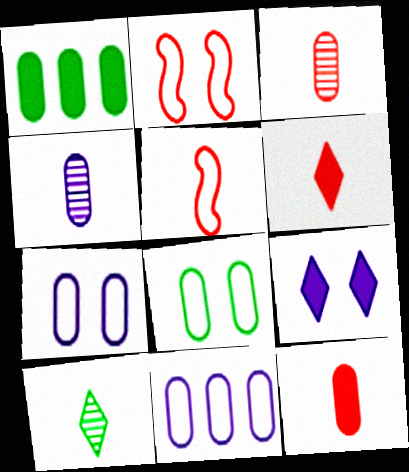[[1, 3, 7], 
[3, 5, 6]]